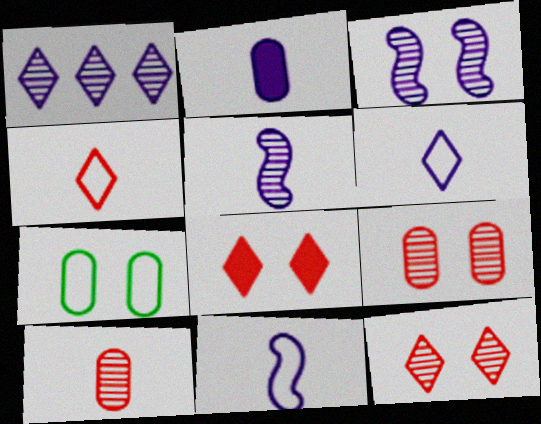[[2, 5, 6], 
[3, 7, 8]]